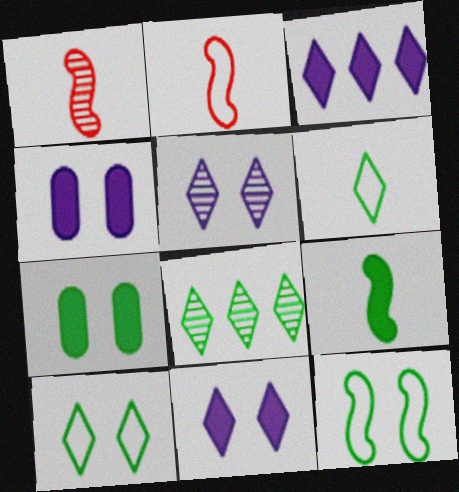[[2, 4, 8]]